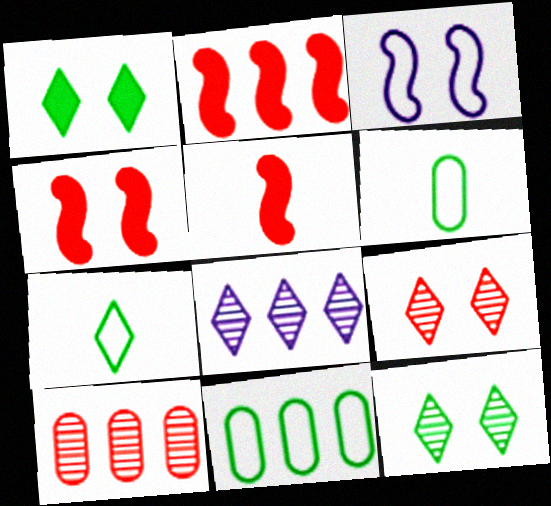[[2, 4, 5], 
[2, 8, 11], 
[4, 6, 8]]